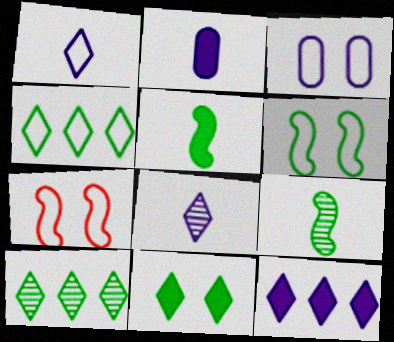[[2, 7, 10]]